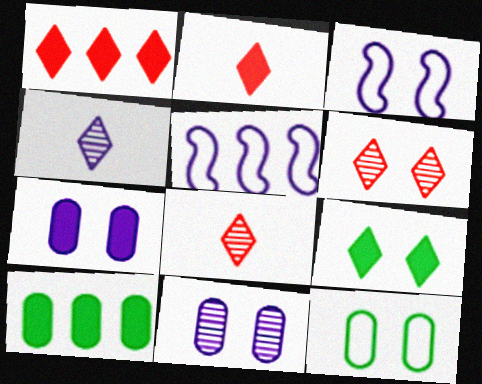[[3, 8, 10], 
[4, 5, 7]]